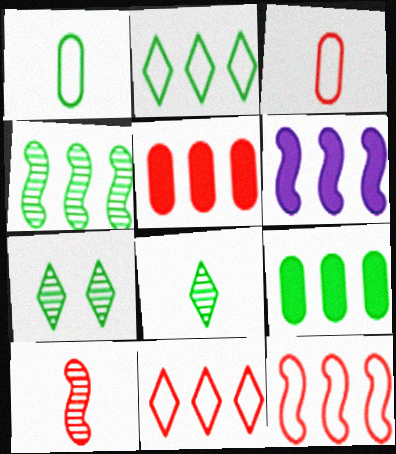[[2, 4, 9], 
[3, 6, 7], 
[4, 6, 12]]